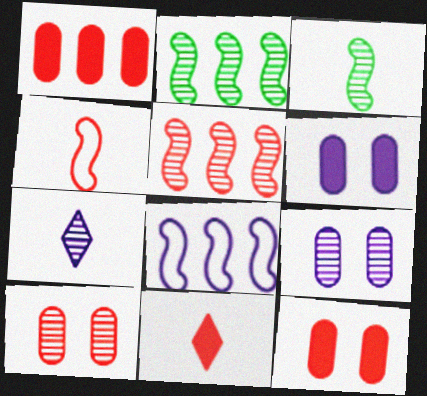[[2, 7, 10], 
[6, 7, 8]]